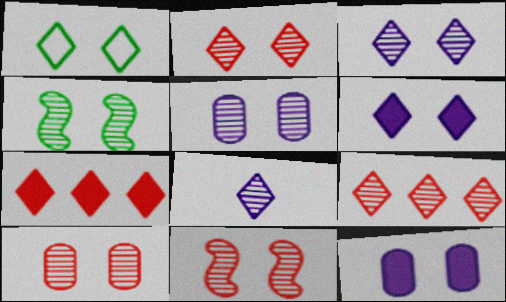[[1, 2, 6], 
[1, 7, 8], 
[1, 11, 12], 
[2, 4, 5], 
[2, 10, 11], 
[3, 4, 10]]